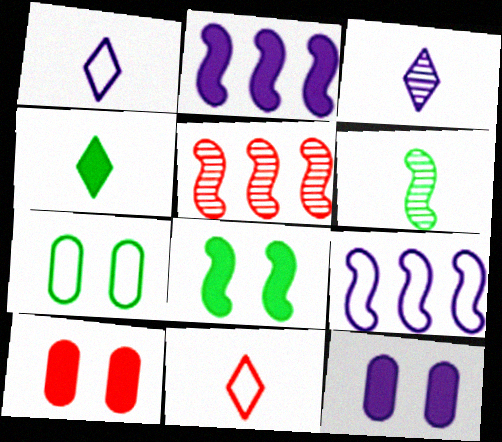[[2, 4, 10], 
[3, 4, 11], 
[3, 9, 12], 
[5, 10, 11], 
[7, 9, 11]]